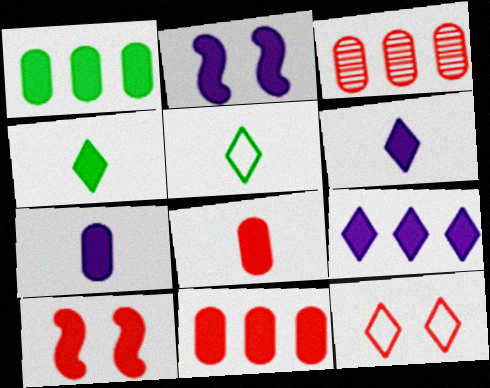[[1, 6, 10], 
[2, 3, 5], 
[2, 4, 11], 
[2, 7, 9]]